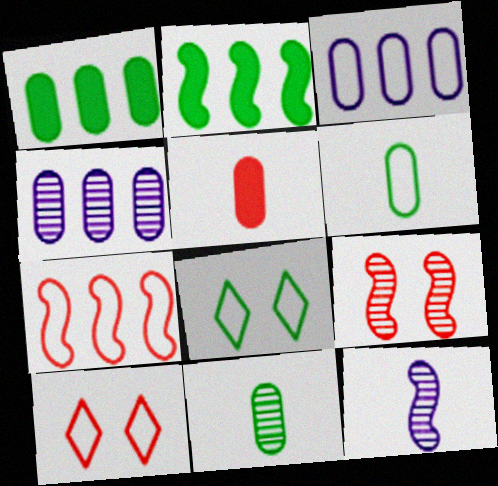[[1, 10, 12], 
[2, 8, 11]]